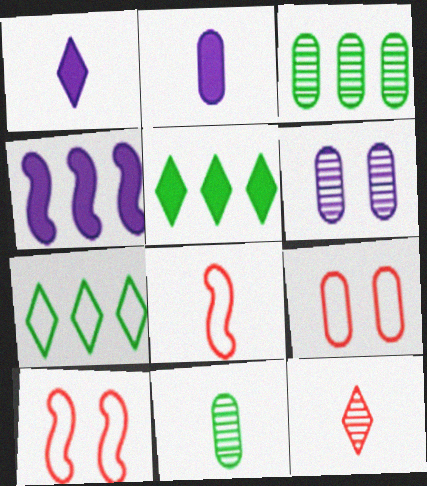[[1, 3, 10], 
[1, 8, 11], 
[2, 3, 9], 
[5, 6, 8]]